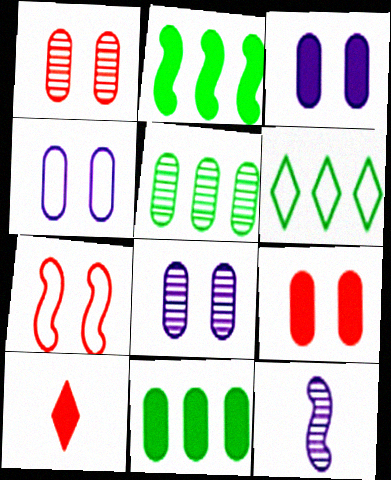[[2, 3, 10], 
[2, 5, 6], 
[2, 7, 12], 
[3, 4, 8], 
[6, 9, 12]]